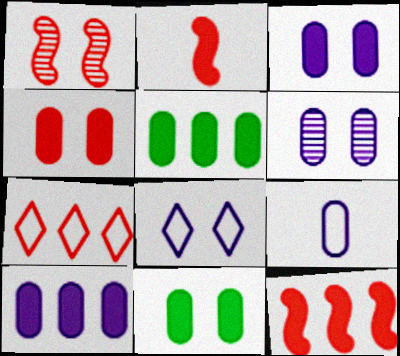[[1, 8, 11], 
[3, 4, 11], 
[6, 9, 10]]